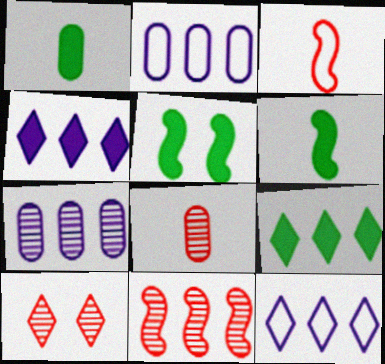[[1, 5, 9], 
[2, 6, 10], 
[2, 9, 11], 
[5, 8, 12], 
[8, 10, 11]]